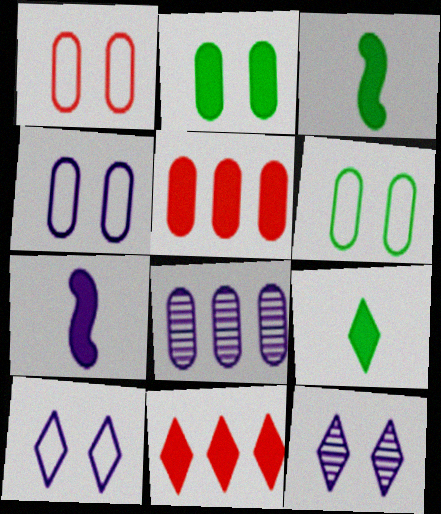[[1, 4, 6], 
[2, 7, 11], 
[7, 8, 10]]